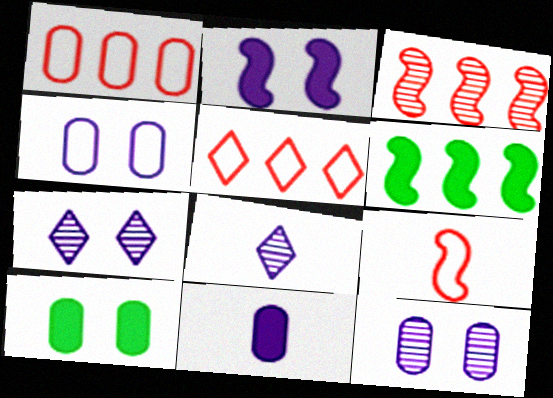[[2, 4, 7]]